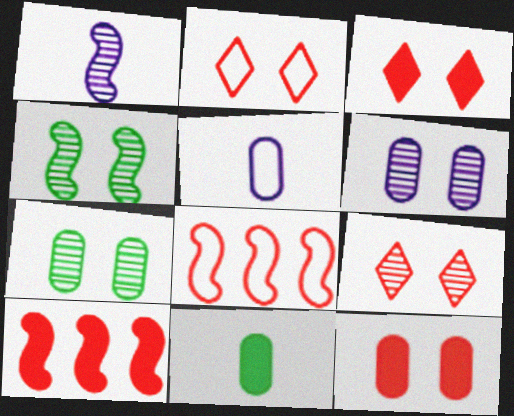[[2, 3, 9], 
[4, 6, 9]]